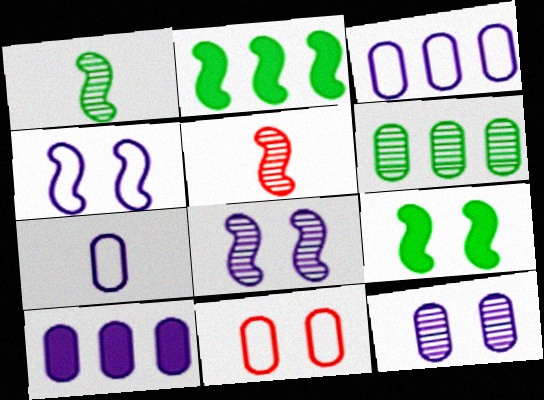[[2, 4, 5], 
[7, 10, 12]]